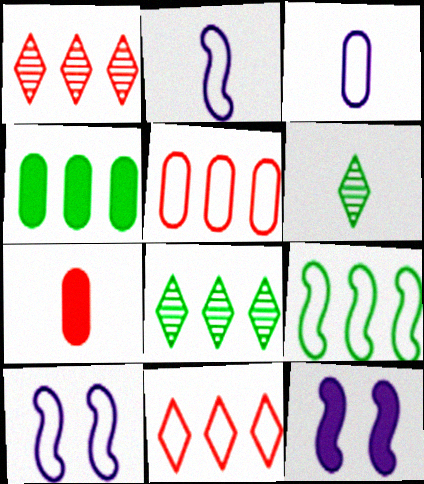[[2, 6, 7], 
[4, 8, 9], 
[5, 6, 12], 
[7, 8, 10]]